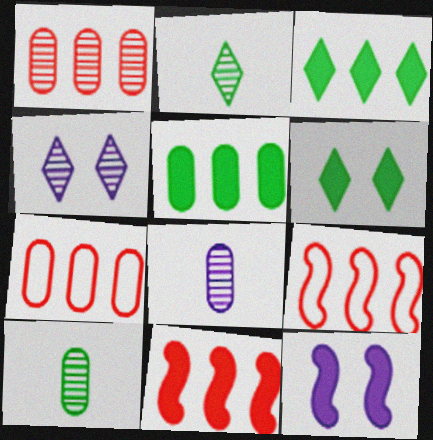[[2, 7, 12], 
[6, 8, 9]]